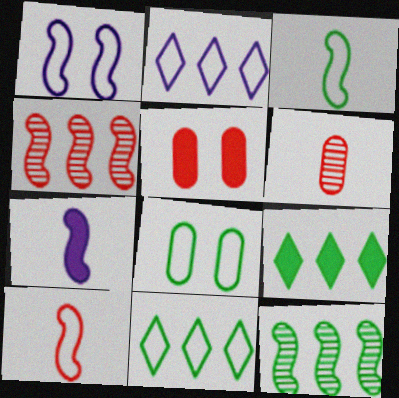[[1, 6, 9], 
[2, 8, 10], 
[3, 8, 11], 
[5, 7, 9]]